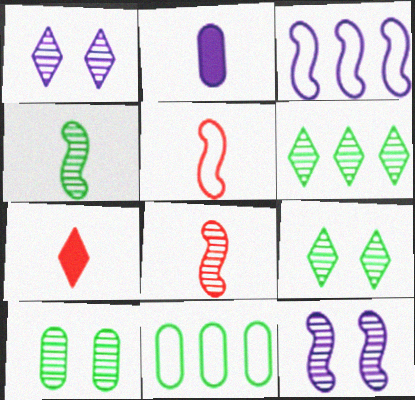[[1, 2, 3], 
[3, 7, 10], 
[4, 6, 10], 
[7, 11, 12]]